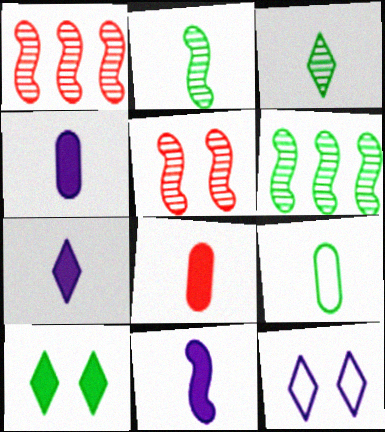[[4, 7, 11], 
[6, 8, 12], 
[6, 9, 10]]